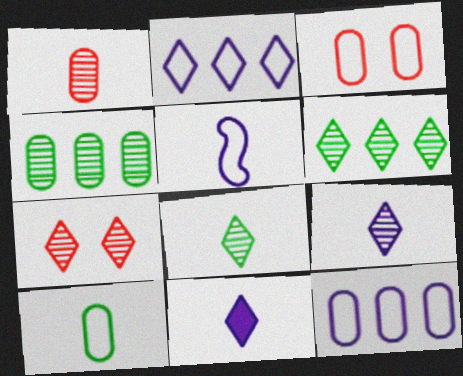[[3, 10, 12], 
[6, 7, 9]]